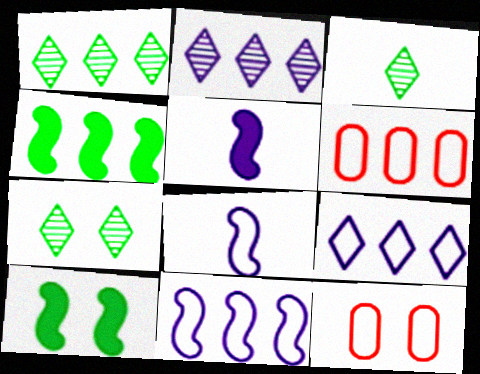[[1, 3, 7], 
[1, 5, 12], 
[2, 4, 6], 
[5, 6, 7]]